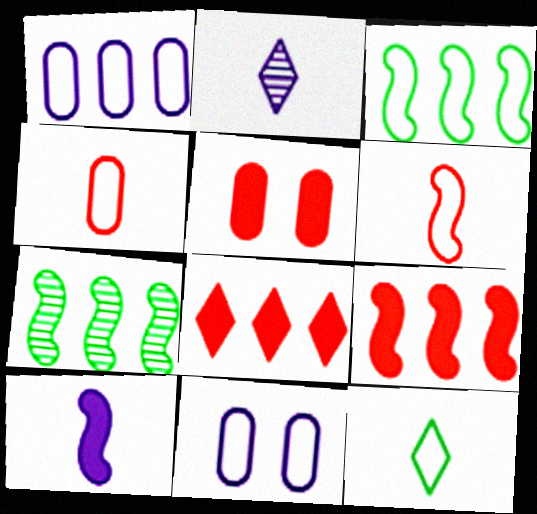[[1, 7, 8], 
[2, 3, 5]]